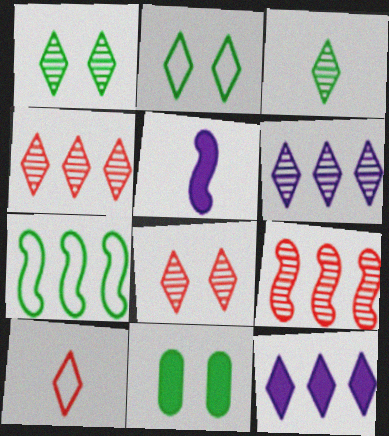[[1, 10, 12], 
[3, 6, 8], 
[3, 7, 11]]